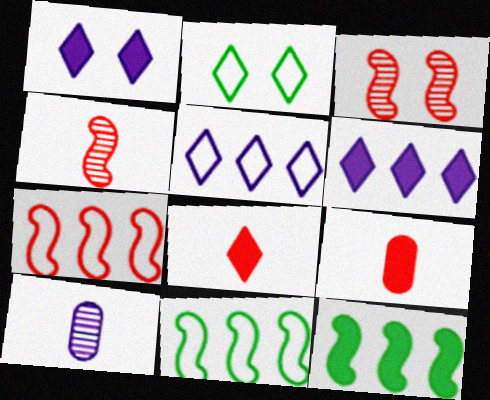[[1, 9, 12]]